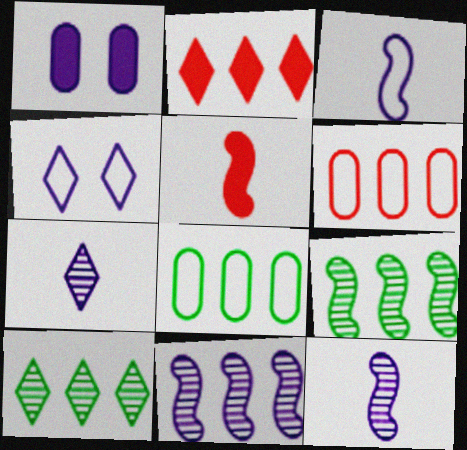[[2, 8, 11]]